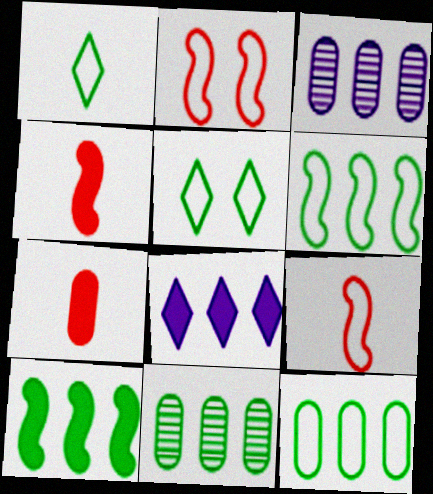[[3, 4, 5]]